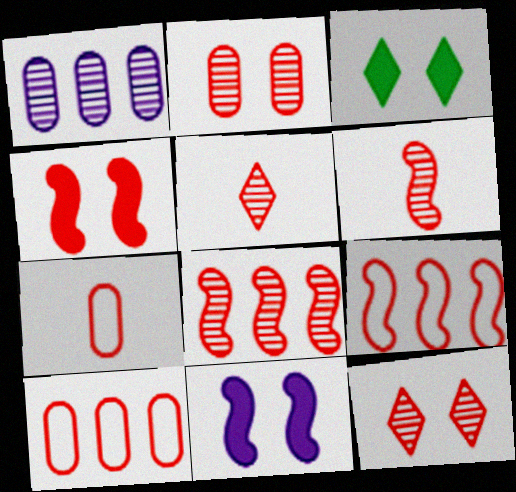[[2, 5, 8], 
[4, 5, 10], 
[4, 6, 9]]